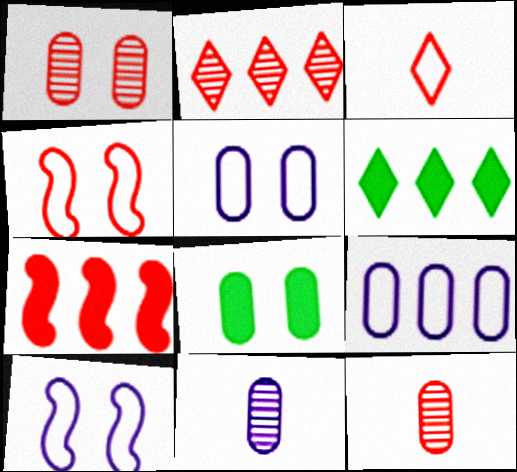[[1, 3, 7], 
[1, 5, 8], 
[4, 6, 11], 
[6, 10, 12], 
[8, 9, 12]]